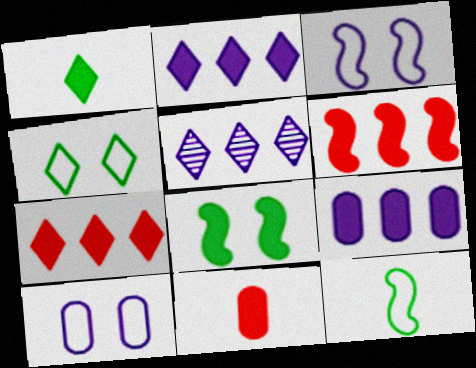[[2, 8, 11]]